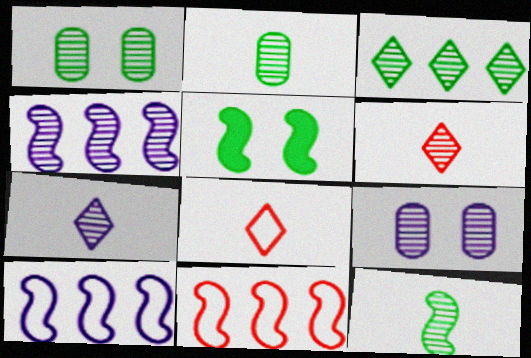[[1, 3, 12], 
[1, 4, 6], 
[4, 7, 9]]